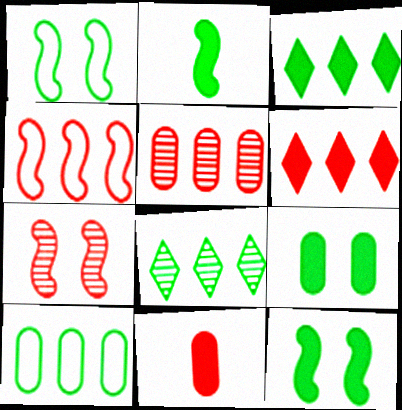[[2, 3, 9], 
[4, 5, 6]]